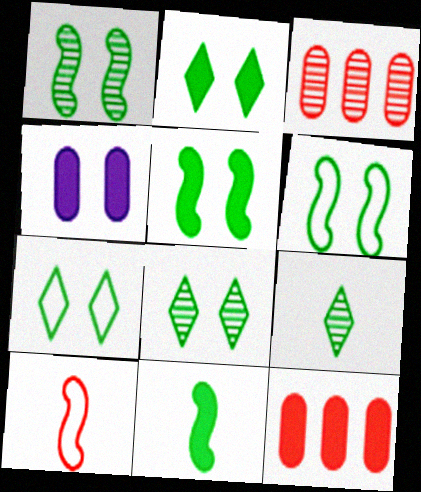[[1, 5, 6], 
[2, 7, 8]]